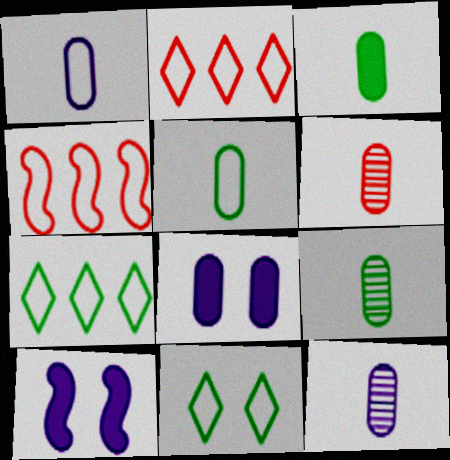[[1, 3, 6], 
[1, 4, 11], 
[2, 9, 10], 
[3, 5, 9], 
[6, 7, 10], 
[6, 9, 12]]